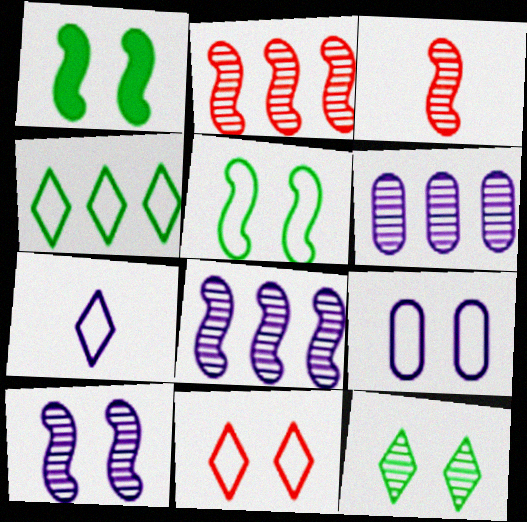[[3, 6, 12], 
[4, 7, 11], 
[5, 9, 11]]